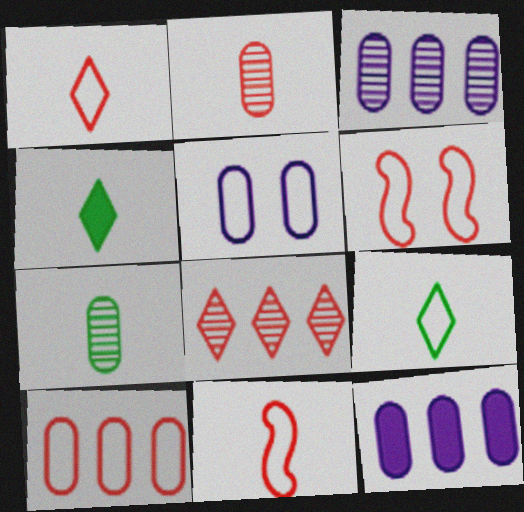[[1, 6, 10], 
[3, 4, 6]]